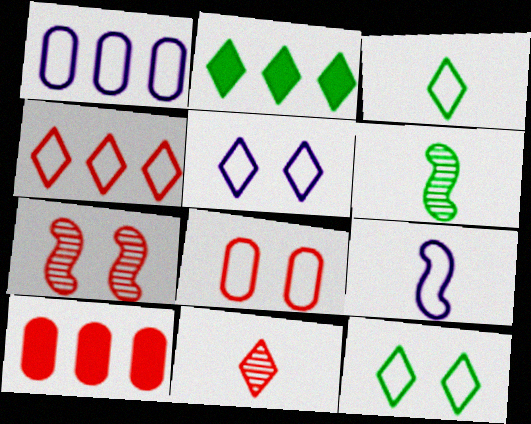[[1, 5, 9], 
[2, 5, 11], 
[3, 4, 5], 
[5, 6, 10]]